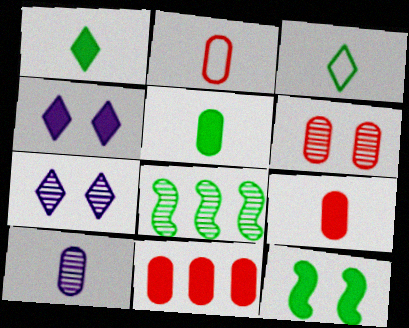[[2, 4, 8], 
[2, 5, 10], 
[2, 6, 11]]